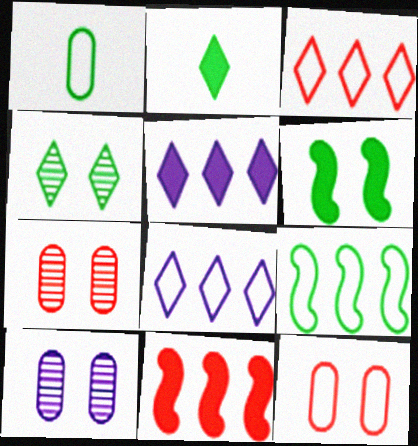[]